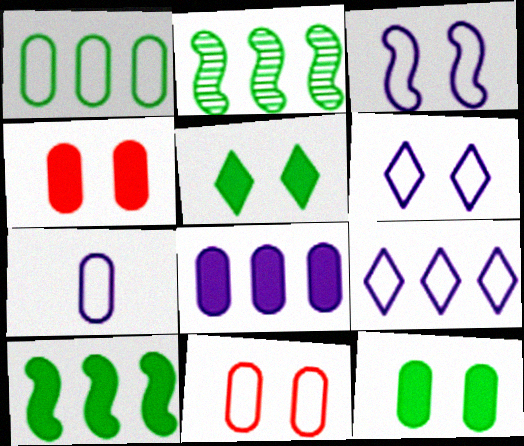[[1, 7, 11], 
[3, 7, 9]]